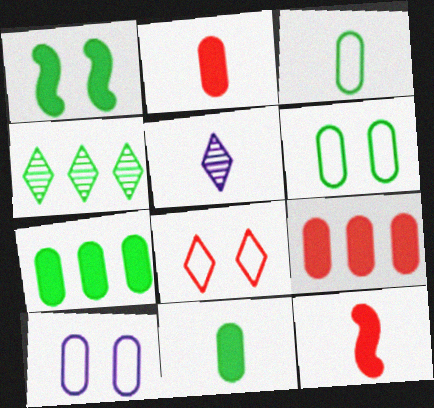[[1, 3, 4], 
[3, 5, 12], 
[4, 10, 12]]